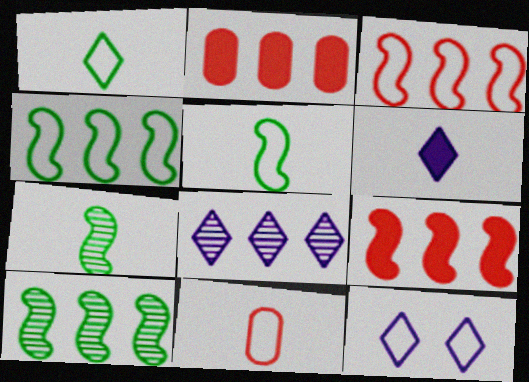[[2, 4, 8], 
[2, 7, 12], 
[4, 11, 12], 
[6, 7, 11], 
[6, 8, 12]]